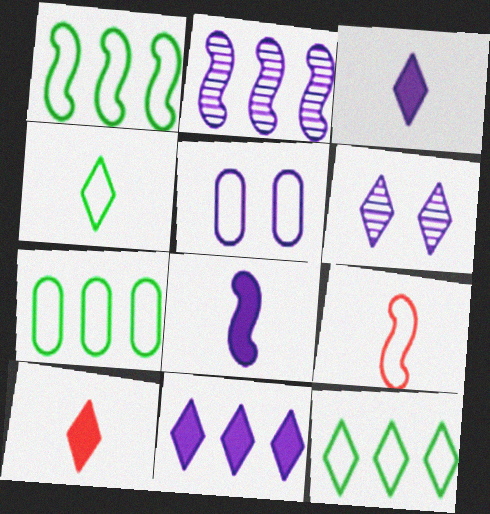[[1, 7, 12], 
[2, 3, 5], 
[5, 9, 12], 
[6, 10, 12]]